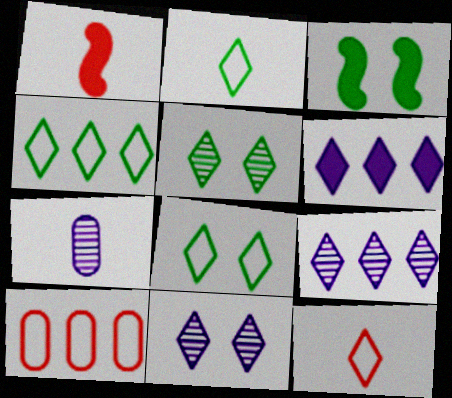[[1, 2, 7], 
[2, 4, 8], 
[5, 6, 12]]